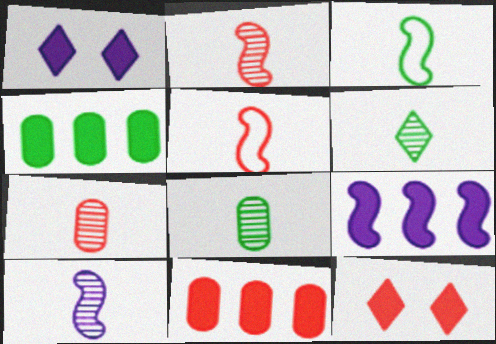[[6, 7, 10]]